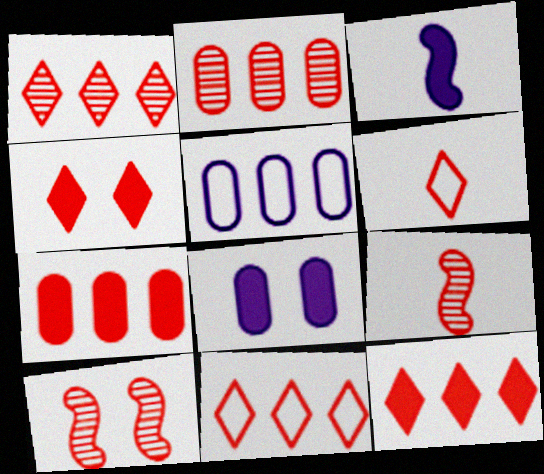[[1, 4, 6], 
[1, 11, 12], 
[6, 7, 10]]